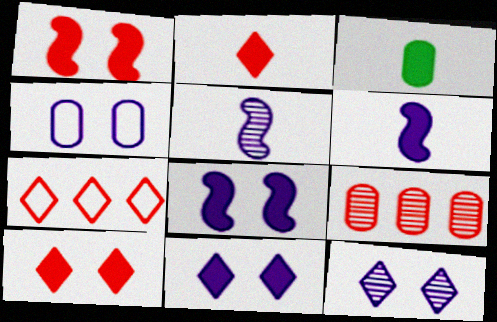[[2, 3, 6], 
[3, 4, 9], 
[4, 8, 12]]